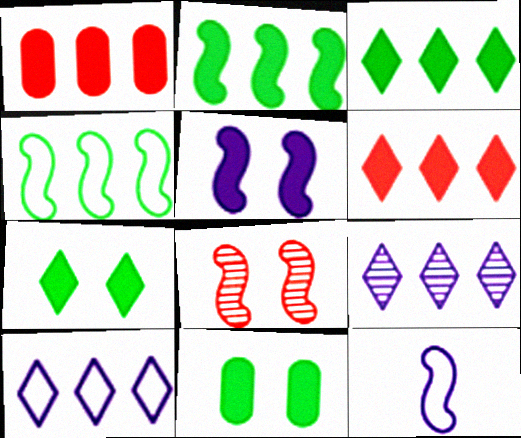[[1, 4, 9], 
[2, 8, 12]]